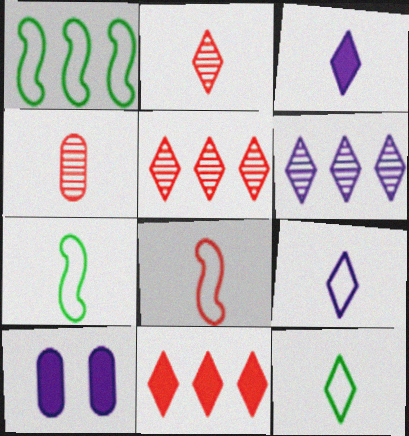[[1, 2, 10], 
[2, 3, 12], 
[3, 4, 7], 
[5, 7, 10]]